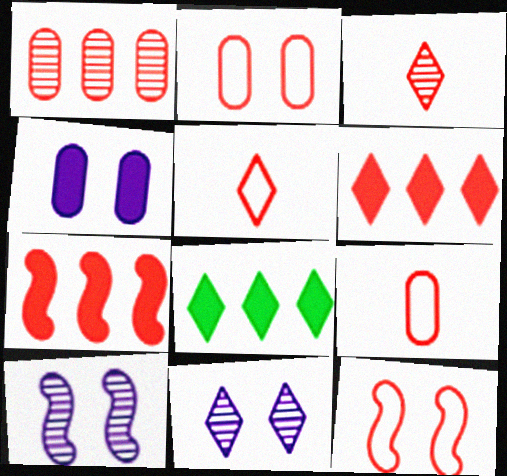[[2, 3, 7], 
[5, 8, 11], 
[8, 9, 10]]